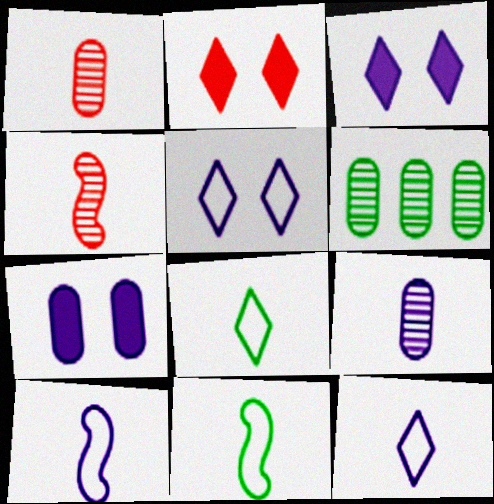[[2, 6, 10]]